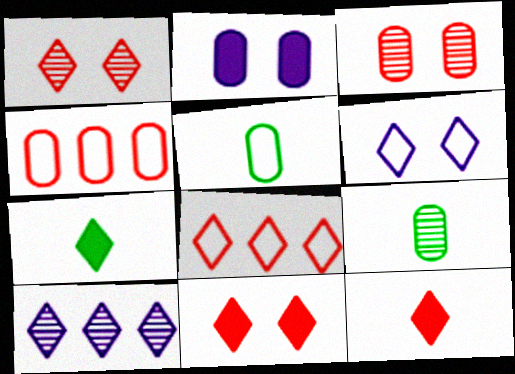[[1, 8, 12], 
[2, 4, 9]]